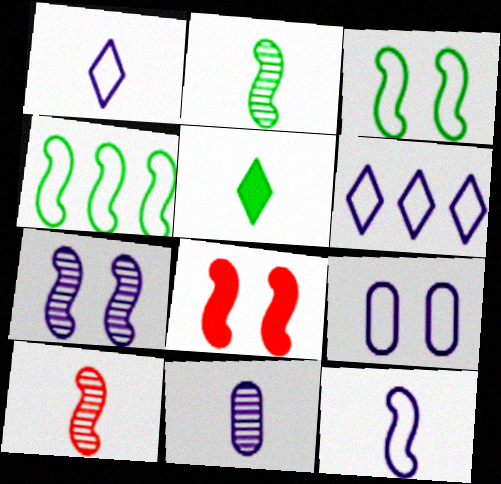[[3, 7, 8], 
[6, 9, 12]]